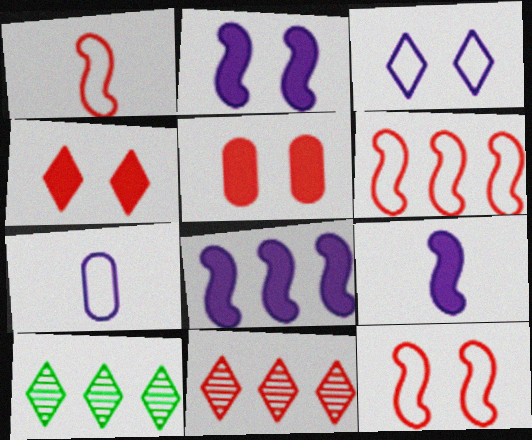[[1, 5, 11], 
[1, 6, 12], 
[2, 8, 9]]